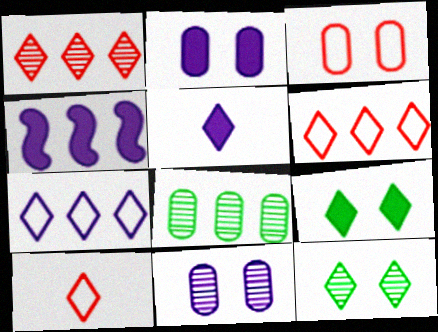[[2, 4, 5], 
[4, 6, 8], 
[5, 6, 12]]